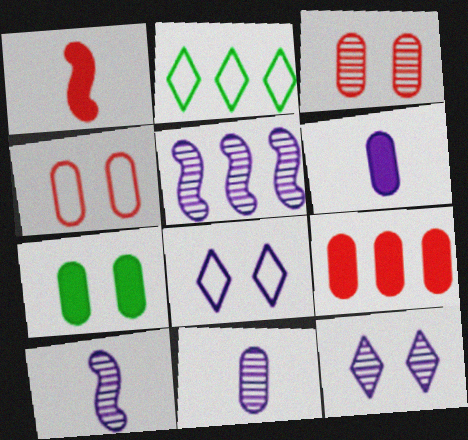[[2, 5, 9], 
[5, 6, 8], 
[5, 11, 12], 
[6, 7, 9]]